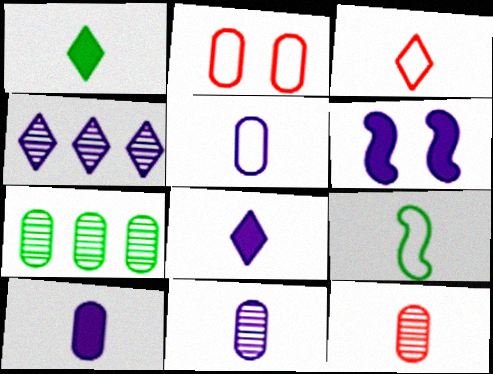[[2, 7, 10], 
[3, 5, 9], 
[3, 6, 7], 
[4, 5, 6], 
[5, 10, 11], 
[8, 9, 12]]